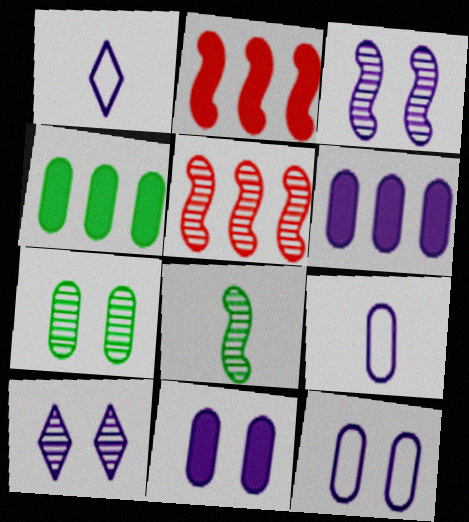[[1, 2, 7], 
[1, 3, 6], 
[3, 5, 8]]